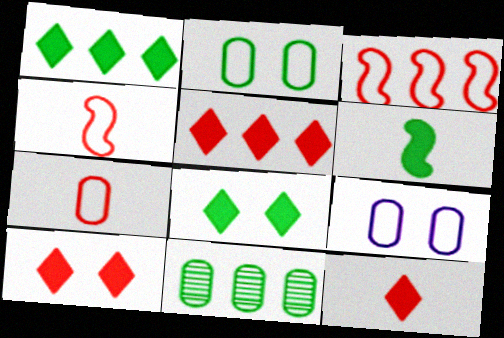[[5, 10, 12]]